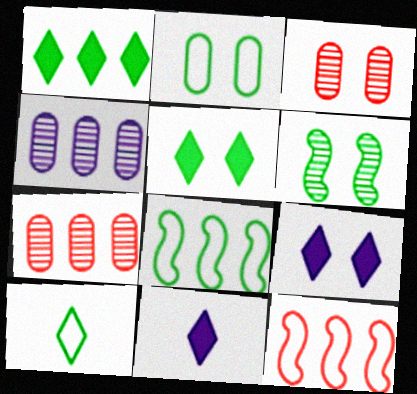[[1, 4, 12], 
[2, 5, 6], 
[2, 8, 10], 
[3, 8, 11]]